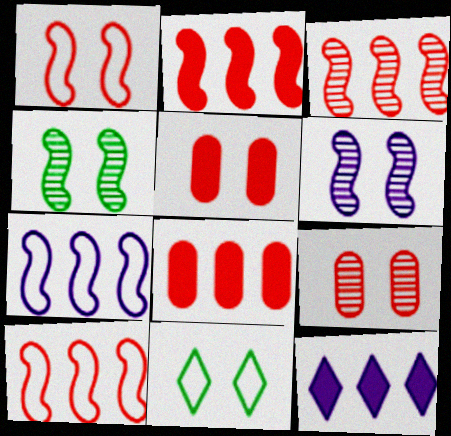[[2, 3, 10], 
[5, 6, 11]]